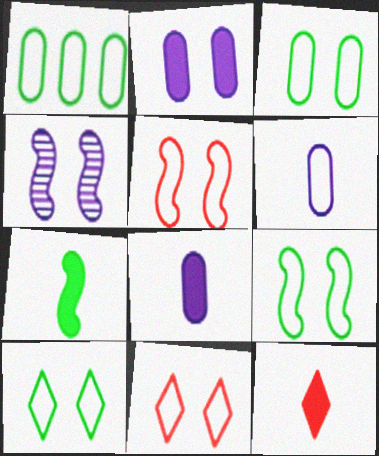[[1, 4, 12], 
[3, 9, 10], 
[7, 8, 12]]